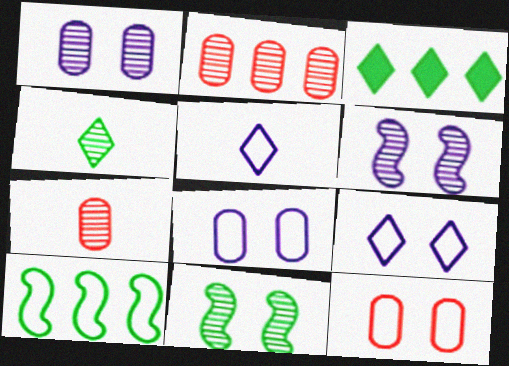[[2, 4, 6], 
[5, 10, 12]]